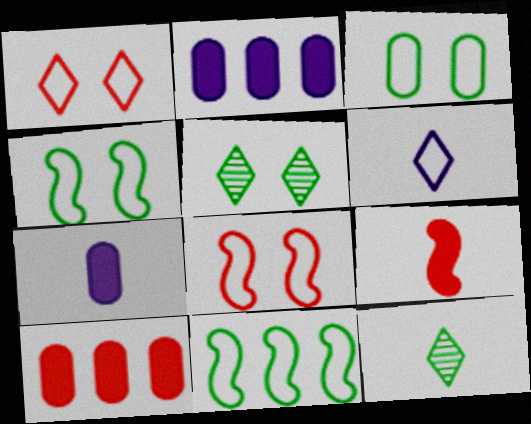[[2, 8, 12]]